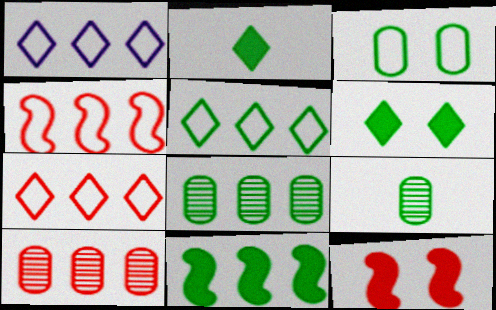[[1, 5, 7], 
[1, 9, 12], 
[1, 10, 11], 
[5, 8, 11]]